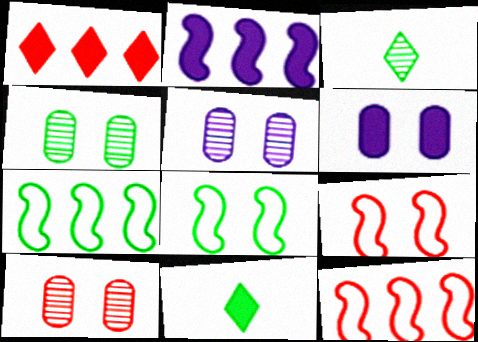[[3, 6, 12], 
[4, 5, 10], 
[4, 7, 11], 
[5, 11, 12]]